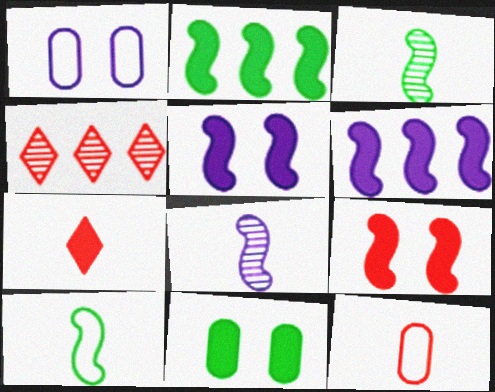[[4, 9, 12], 
[6, 7, 11]]